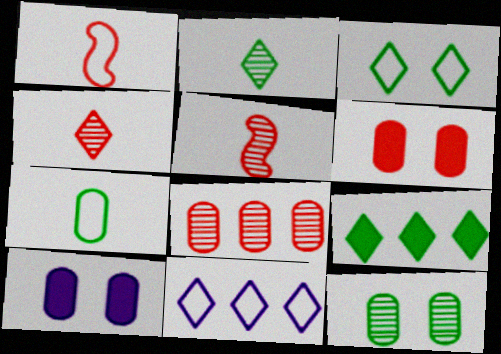[[2, 3, 9], 
[7, 8, 10]]